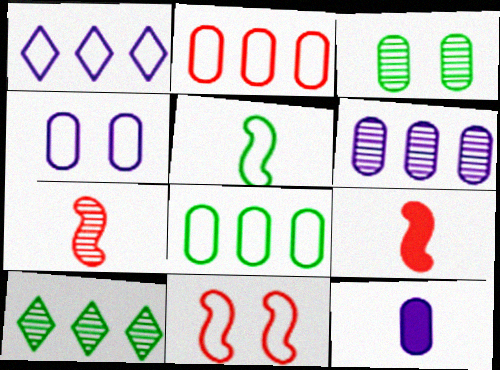[[1, 3, 9], 
[2, 3, 12], 
[4, 6, 12], 
[4, 9, 10], 
[10, 11, 12]]